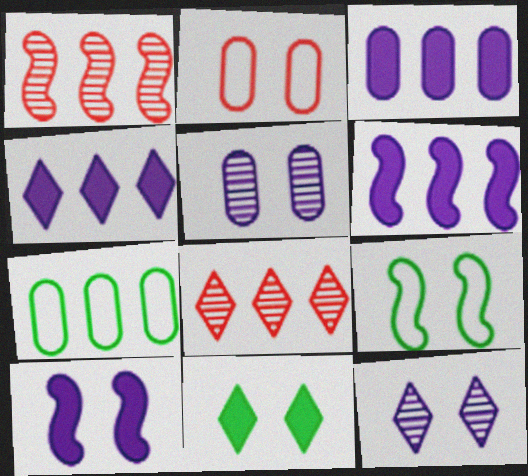[[1, 4, 7], 
[3, 4, 6], 
[6, 7, 8]]